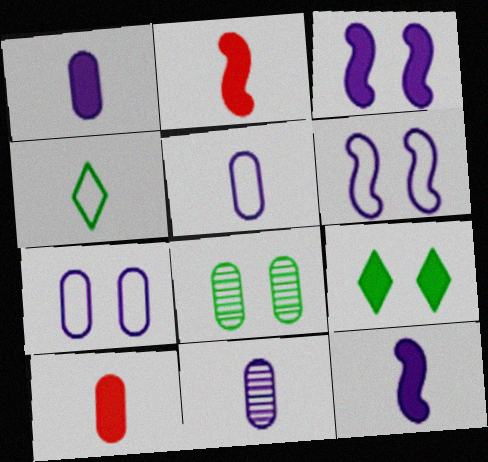[[1, 5, 11], 
[2, 4, 11]]